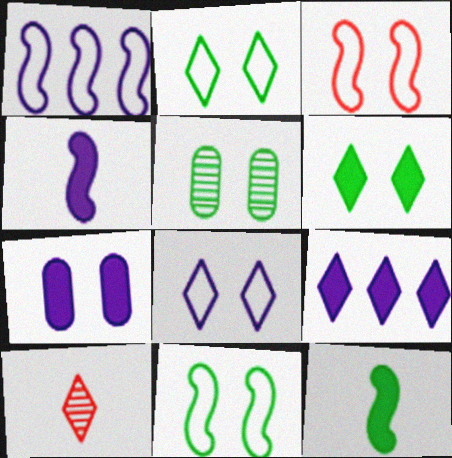[[2, 9, 10], 
[4, 7, 9], 
[5, 6, 11]]